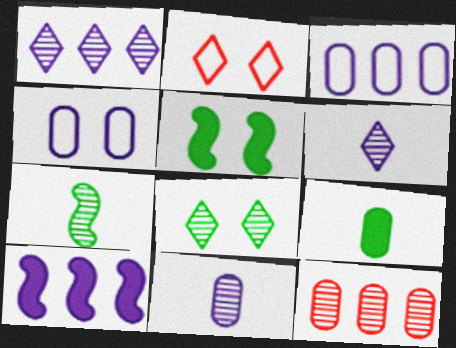[[1, 3, 10], 
[4, 6, 10], 
[4, 9, 12]]